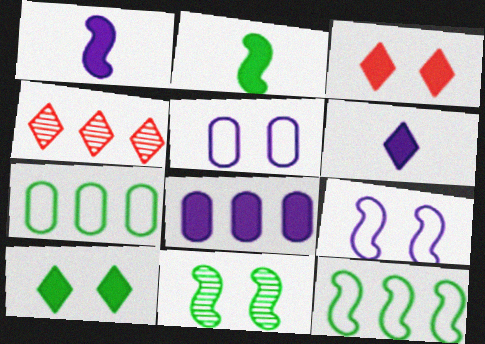[[2, 3, 8], 
[2, 4, 5], 
[2, 11, 12], 
[3, 5, 11], 
[4, 8, 12]]